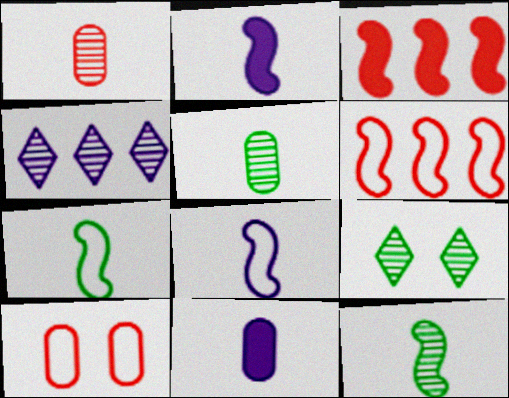[[6, 9, 11]]